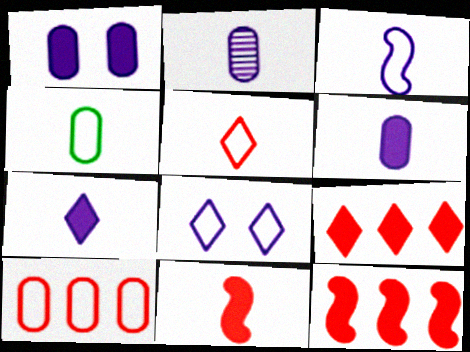[[2, 3, 7], 
[3, 4, 5]]